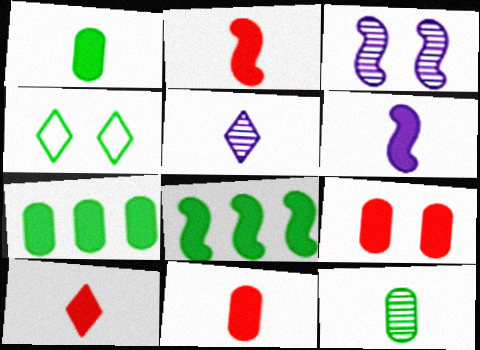[[1, 6, 10], 
[2, 10, 11], 
[3, 4, 9], 
[4, 8, 12]]